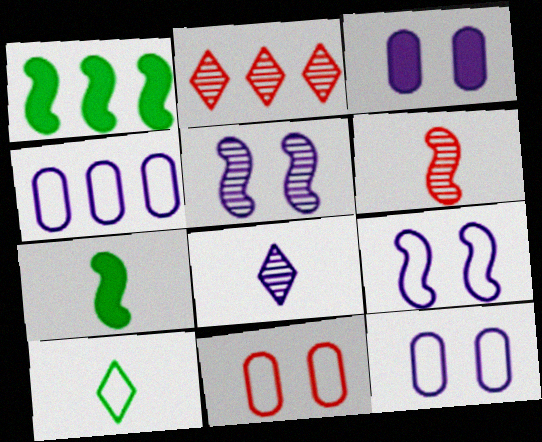[[1, 2, 4], 
[1, 6, 9], 
[1, 8, 11], 
[2, 7, 12]]